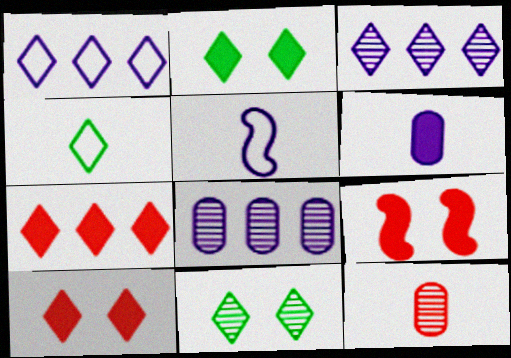[[3, 4, 10], 
[4, 8, 9]]